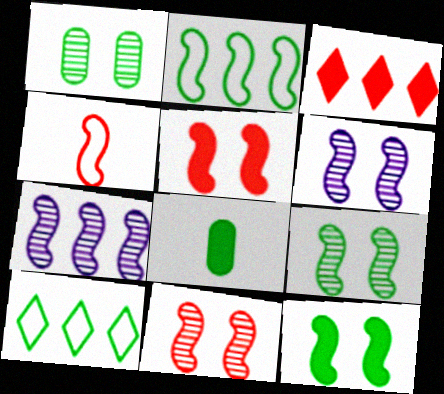[[4, 7, 12], 
[6, 9, 11], 
[8, 9, 10]]